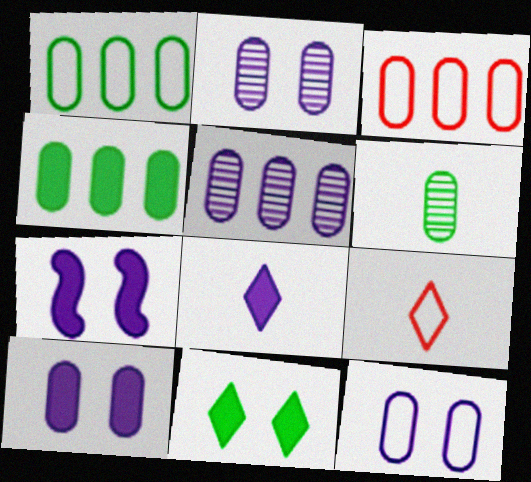[[2, 10, 12], 
[3, 4, 5], 
[3, 6, 10]]